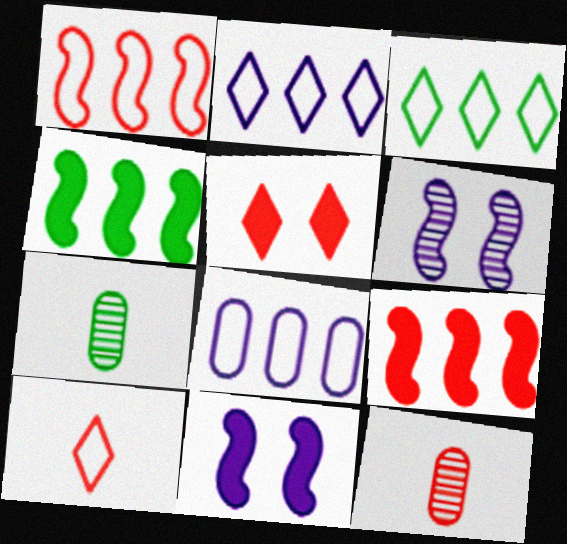[[1, 3, 8], 
[1, 5, 12], 
[3, 11, 12]]